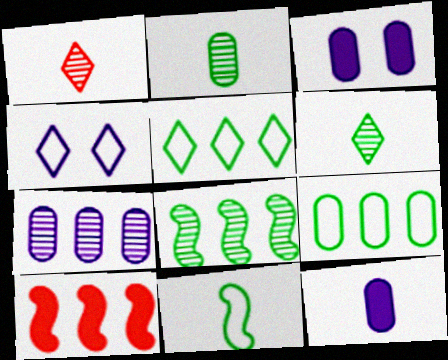[[1, 11, 12], 
[2, 4, 10], 
[5, 7, 10]]